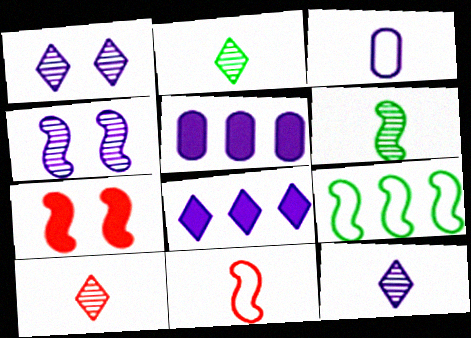[[2, 10, 12], 
[3, 4, 8]]